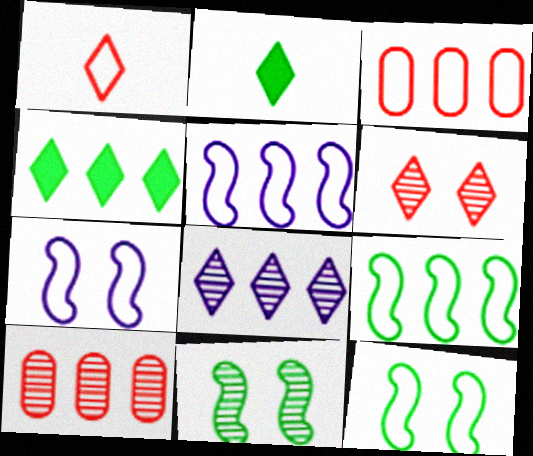[[2, 7, 10], 
[4, 5, 10]]